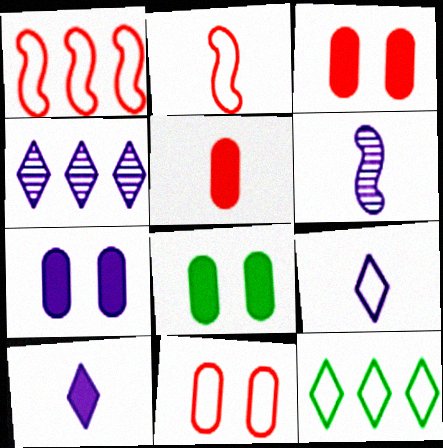[[2, 4, 8], 
[3, 6, 12], 
[3, 7, 8]]